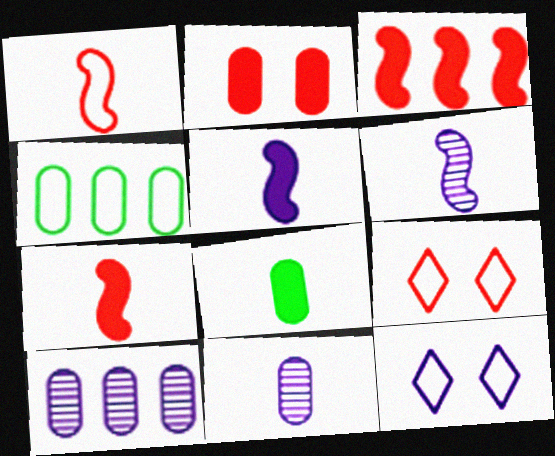[[1, 4, 12], 
[2, 4, 11], 
[5, 10, 12]]